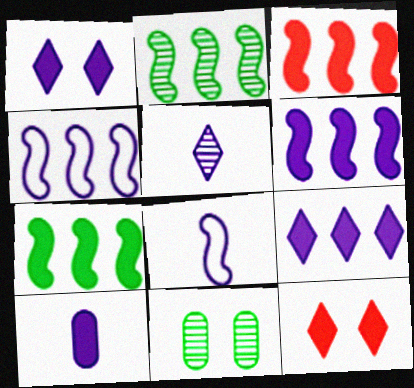[[1, 6, 10], 
[2, 3, 4], 
[3, 6, 7], 
[5, 8, 10], 
[7, 10, 12]]